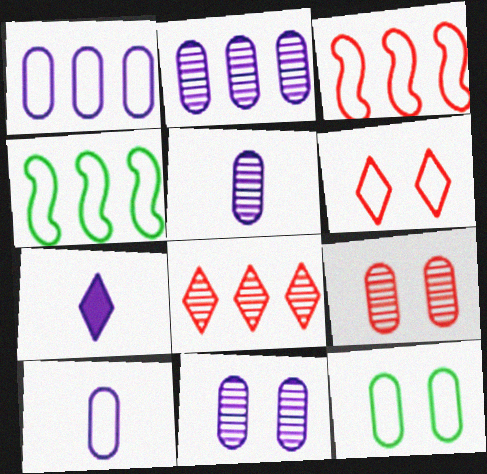[[2, 5, 11], 
[4, 6, 10], 
[4, 7, 9]]